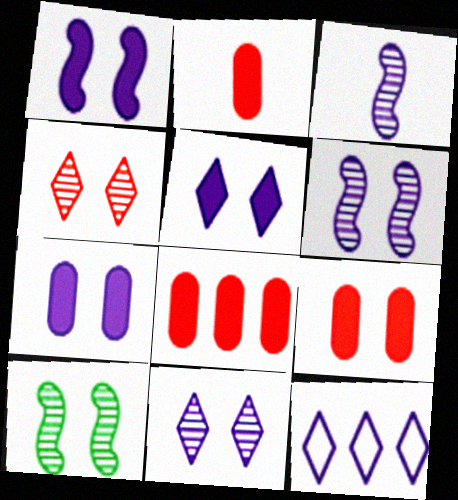[[1, 5, 7], 
[2, 8, 9], 
[2, 10, 12], 
[3, 7, 12]]